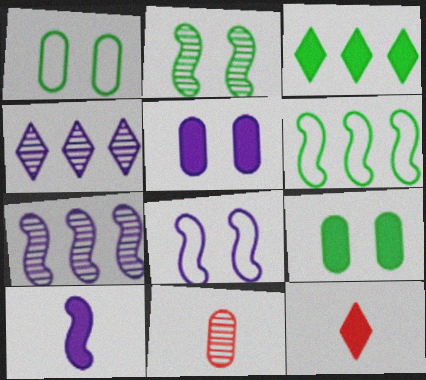[[1, 7, 12], 
[2, 4, 11], 
[3, 8, 11], 
[7, 8, 10]]